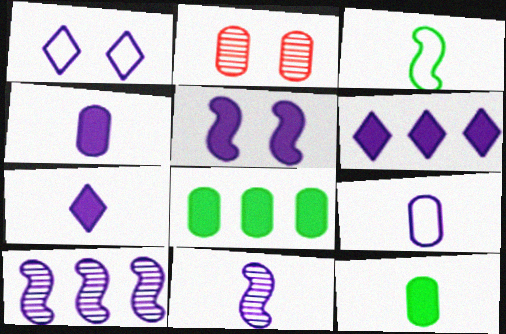[[1, 4, 10], 
[2, 3, 6], 
[2, 8, 9], 
[4, 5, 6], 
[7, 9, 11]]